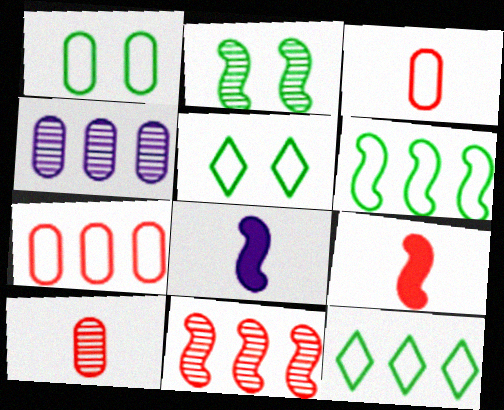[[4, 5, 9]]